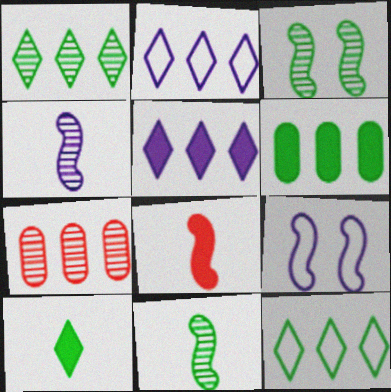[[7, 9, 10]]